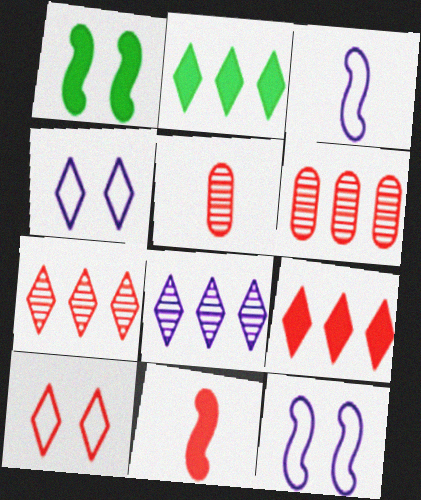[[2, 5, 12], 
[6, 10, 11]]